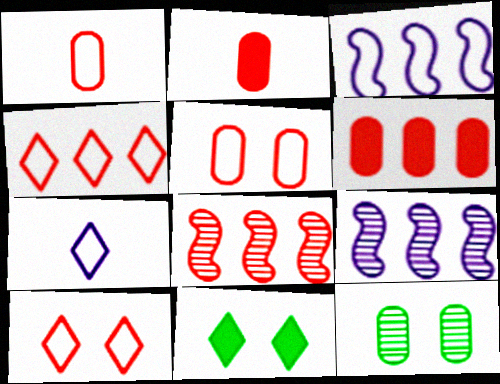[[1, 9, 11], 
[2, 8, 10], 
[4, 6, 8]]